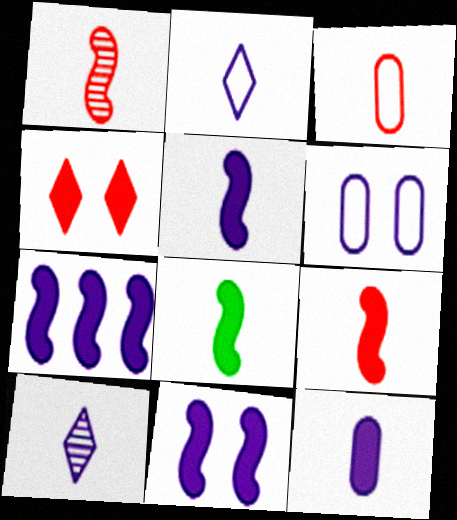[[3, 8, 10], 
[5, 7, 11], 
[5, 8, 9], 
[6, 7, 10]]